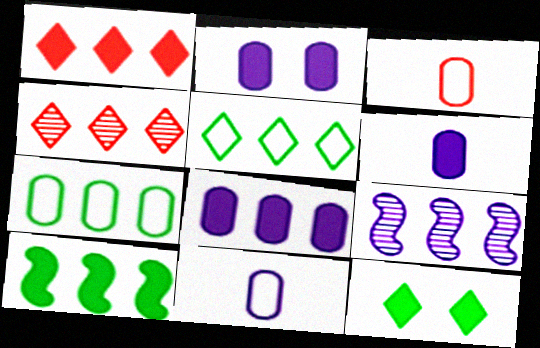[[1, 7, 9], 
[1, 8, 10], 
[2, 6, 8], 
[3, 9, 12]]